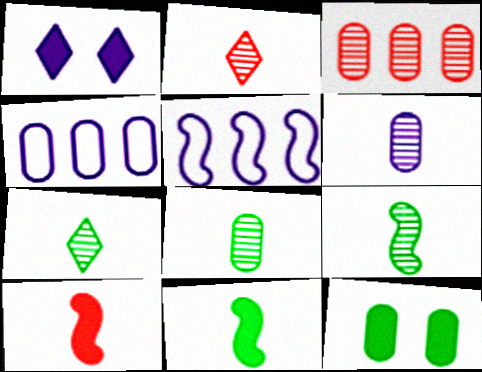[[1, 5, 6], 
[2, 5, 12], 
[2, 6, 9], 
[7, 8, 9]]